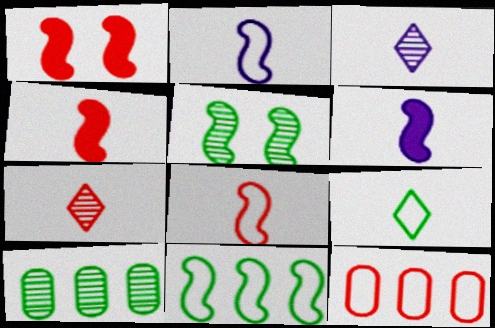[[1, 7, 12]]